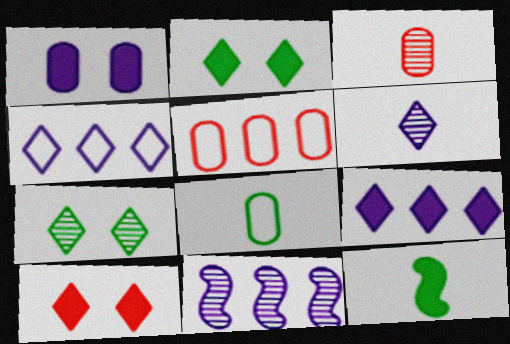[[3, 7, 11], 
[8, 10, 11]]